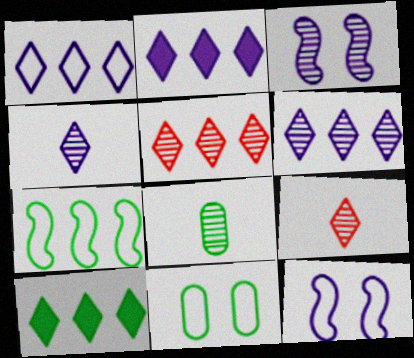[[1, 2, 6], 
[1, 5, 10], 
[3, 5, 8]]